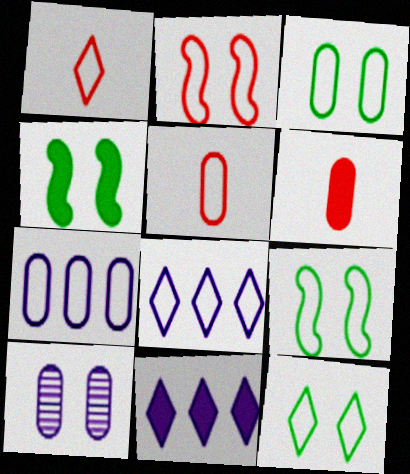[[1, 7, 9], 
[1, 8, 12], 
[3, 5, 7], 
[3, 9, 12], 
[4, 6, 11], 
[5, 8, 9]]